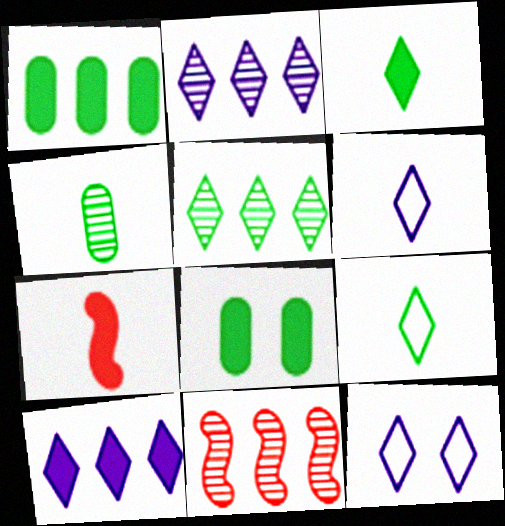[[4, 6, 7], 
[6, 8, 11], 
[7, 8, 10]]